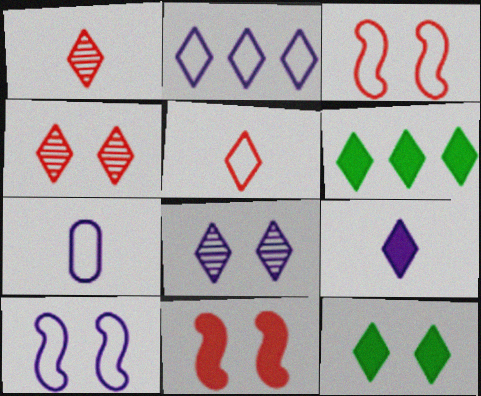[[1, 2, 12], 
[2, 7, 10], 
[2, 8, 9], 
[5, 6, 8]]